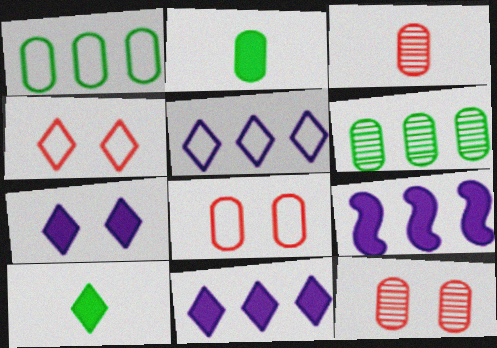[]